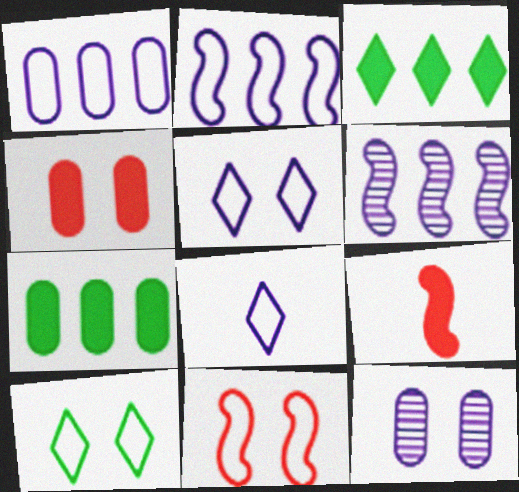[]